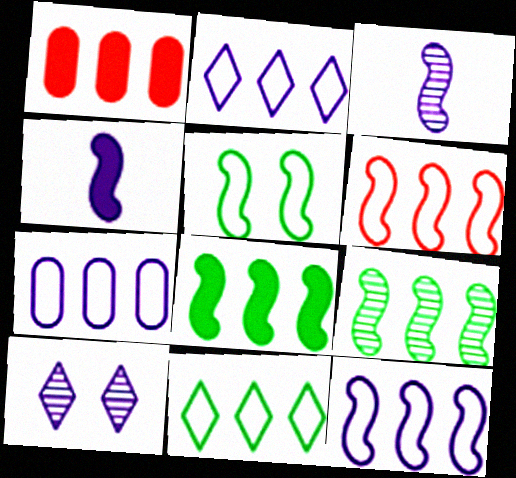[[1, 2, 9], 
[2, 7, 12], 
[4, 7, 10], 
[6, 7, 11]]